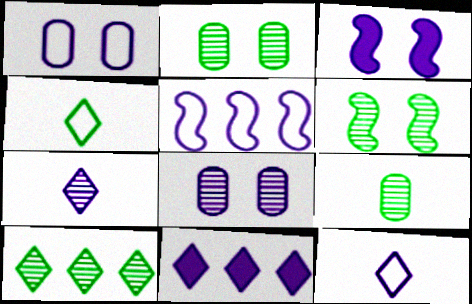[[1, 5, 12], 
[6, 9, 10]]